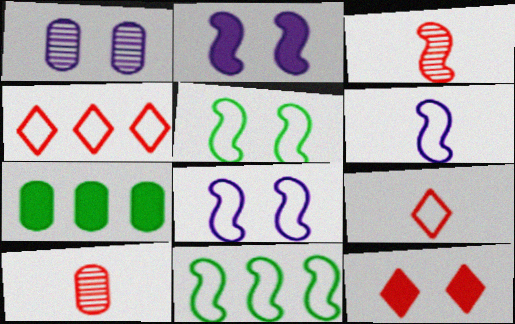[[1, 5, 12], 
[2, 3, 11]]